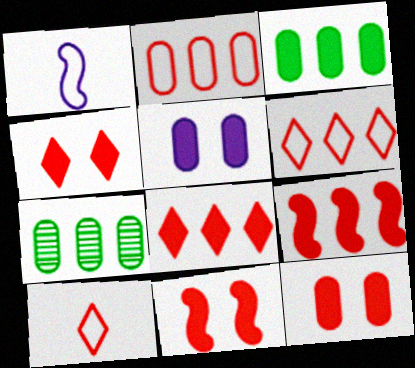[[1, 4, 7], 
[4, 11, 12]]